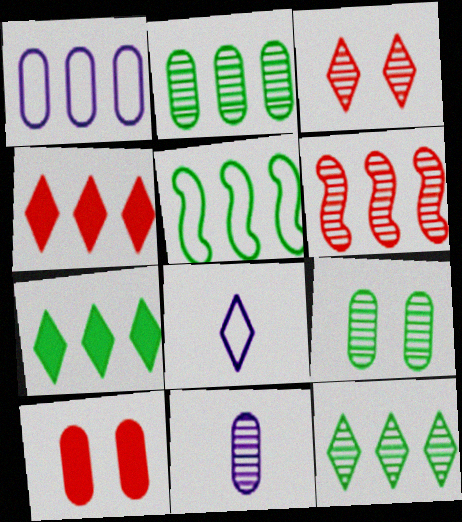[[1, 6, 7], 
[2, 5, 7], 
[3, 7, 8]]